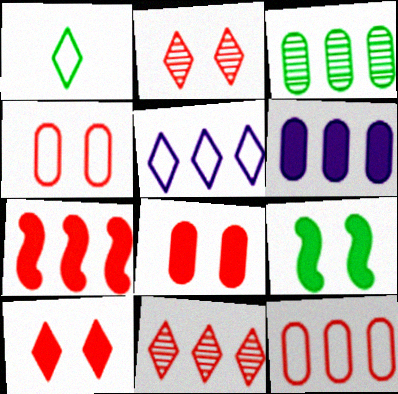[[1, 3, 9], 
[3, 5, 7], 
[3, 6, 12], 
[7, 11, 12]]